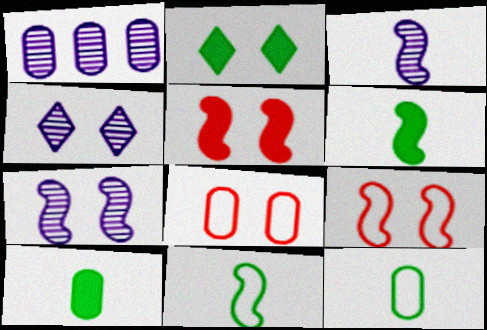[[1, 3, 4], 
[1, 8, 10], 
[2, 7, 8]]